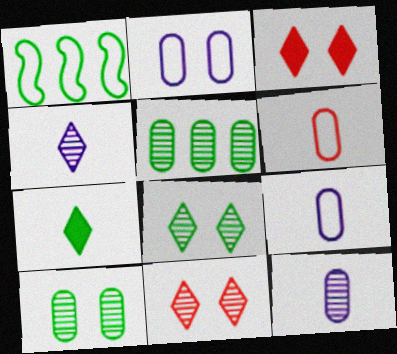[[1, 3, 12], 
[1, 7, 10]]